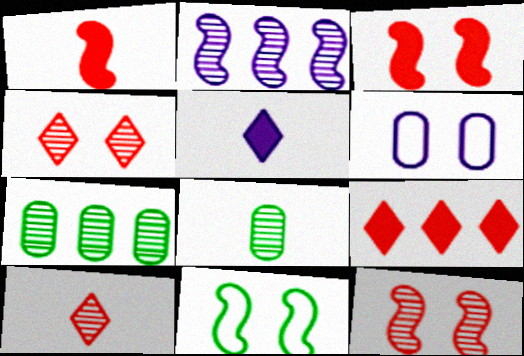[[1, 2, 11], 
[2, 4, 8], 
[2, 5, 6]]